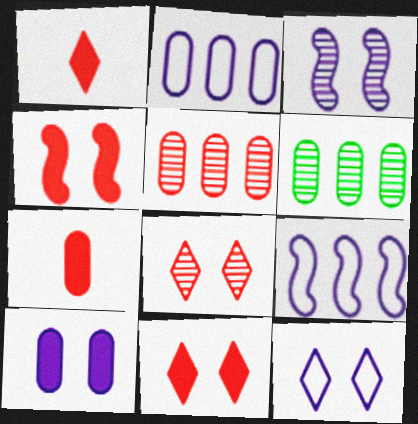[[3, 10, 12]]